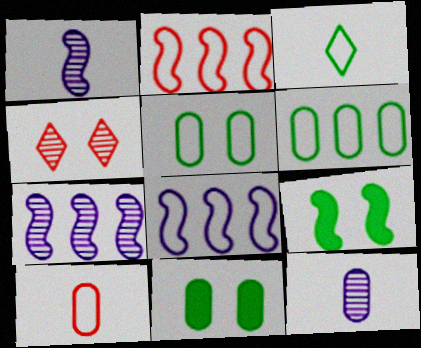[[1, 2, 9]]